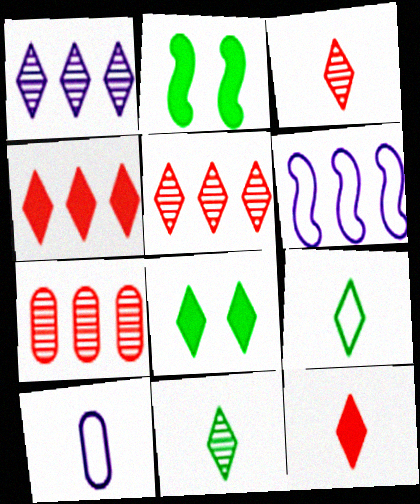[[2, 5, 10]]